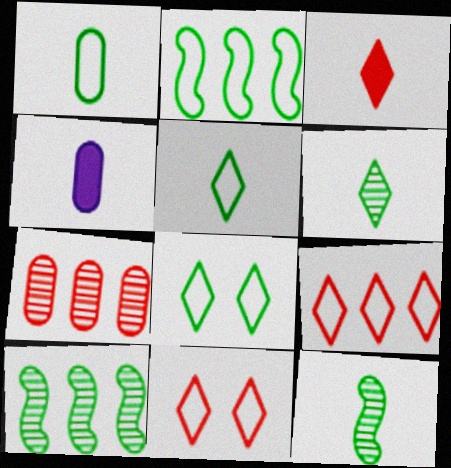[[1, 2, 8], 
[4, 10, 11]]